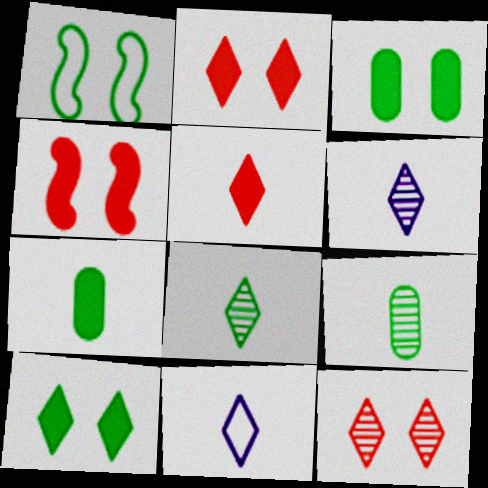[[5, 8, 11]]